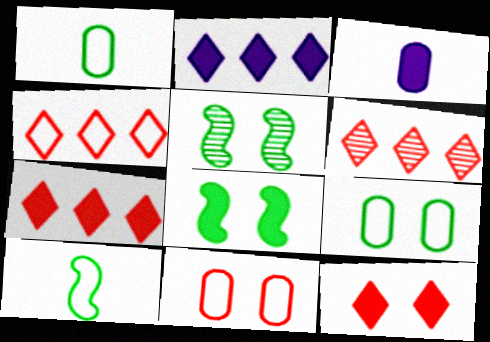[[3, 4, 5], 
[3, 7, 8], 
[4, 6, 7]]